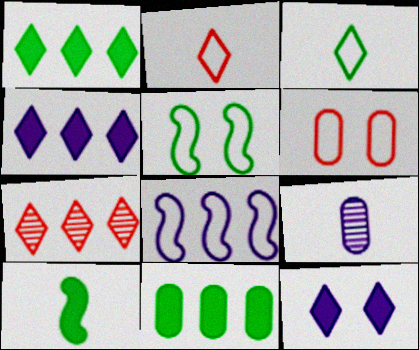[[2, 9, 10], 
[3, 6, 8], 
[3, 7, 12], 
[6, 9, 11], 
[7, 8, 11], 
[8, 9, 12]]